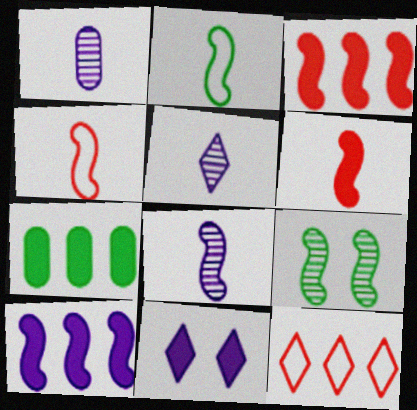[[1, 5, 8], 
[2, 6, 8], 
[4, 9, 10], 
[6, 7, 11]]